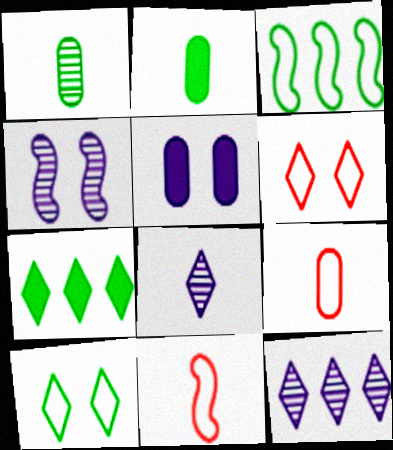[[2, 8, 11], 
[4, 7, 9], 
[6, 7, 8]]